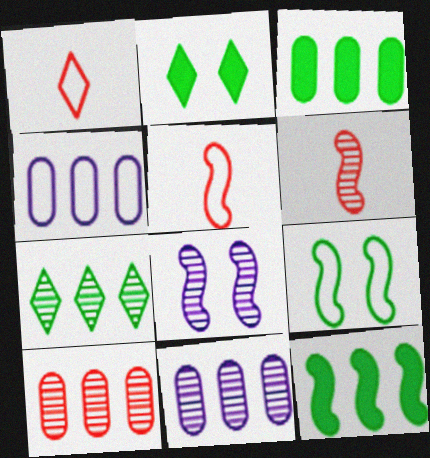[[1, 3, 8], 
[1, 4, 9], 
[2, 4, 6], 
[2, 5, 11], 
[3, 4, 10], 
[5, 8, 12]]